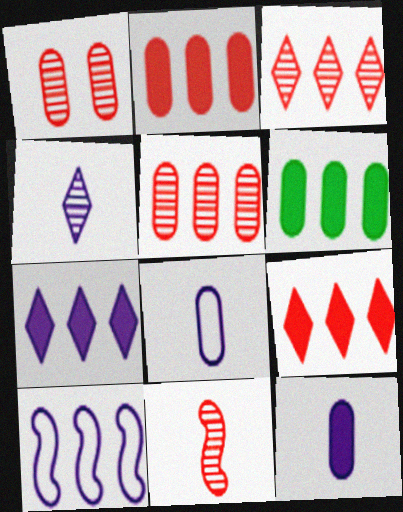[[1, 3, 11], 
[1, 6, 8], 
[3, 6, 10]]